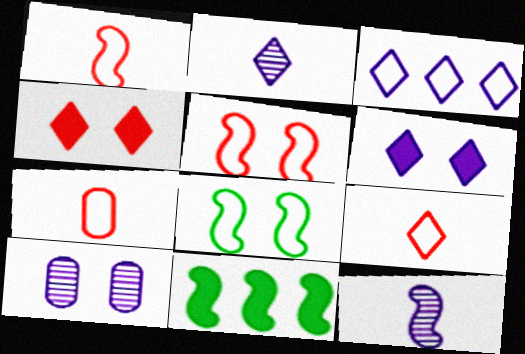[[1, 7, 9], 
[2, 3, 6], 
[3, 7, 8], 
[4, 8, 10], 
[5, 11, 12], 
[9, 10, 11]]